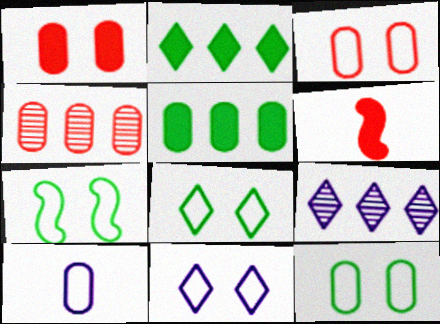[[3, 7, 11], 
[6, 9, 12], 
[7, 8, 12]]